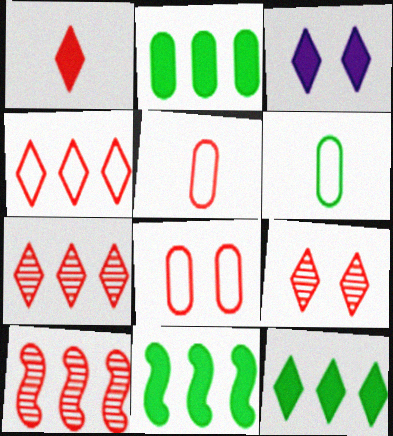[[1, 3, 12], 
[1, 4, 9], 
[1, 8, 10], 
[2, 11, 12], 
[3, 6, 10]]